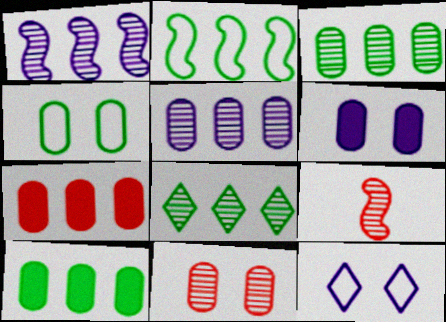[[2, 8, 10], 
[4, 6, 11], 
[9, 10, 12]]